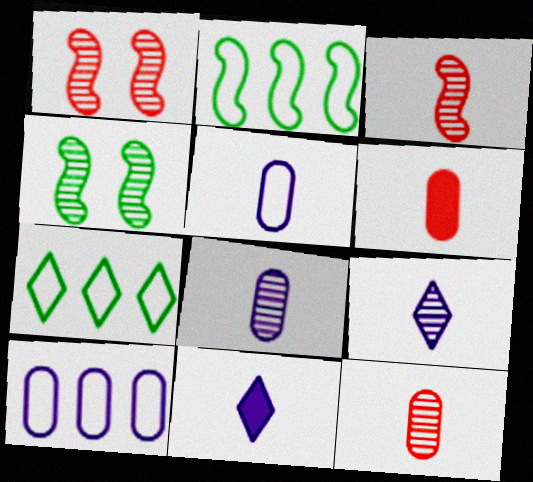[]